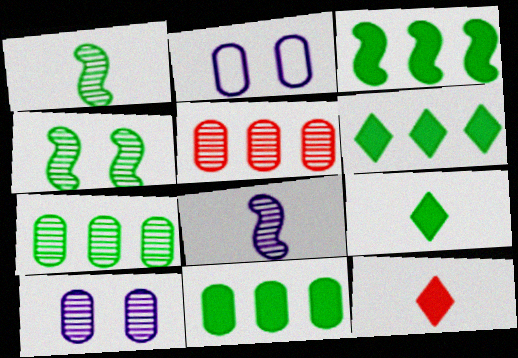[[3, 6, 11]]